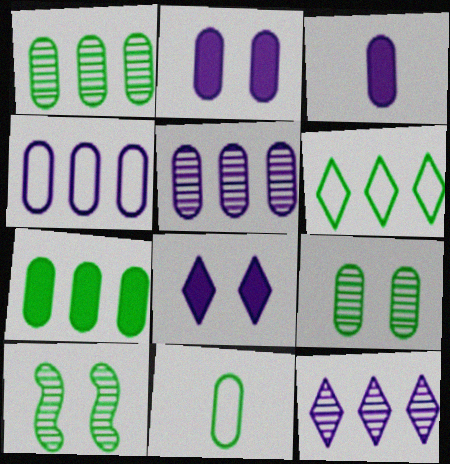[[7, 9, 11]]